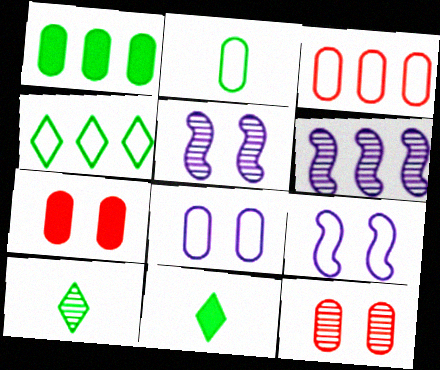[[2, 3, 8], 
[3, 5, 11], 
[6, 10, 12]]